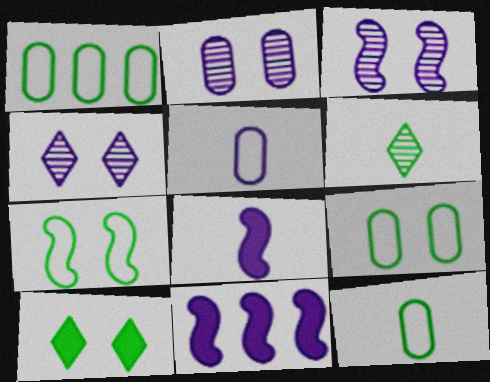[[1, 9, 12], 
[2, 3, 4], 
[4, 5, 11]]